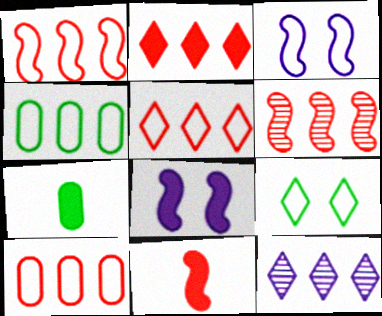[[1, 5, 10], 
[2, 6, 10], 
[2, 7, 8]]